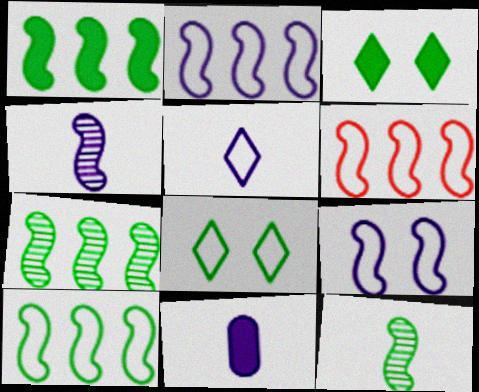[[1, 7, 10], 
[2, 6, 10], 
[4, 5, 11]]